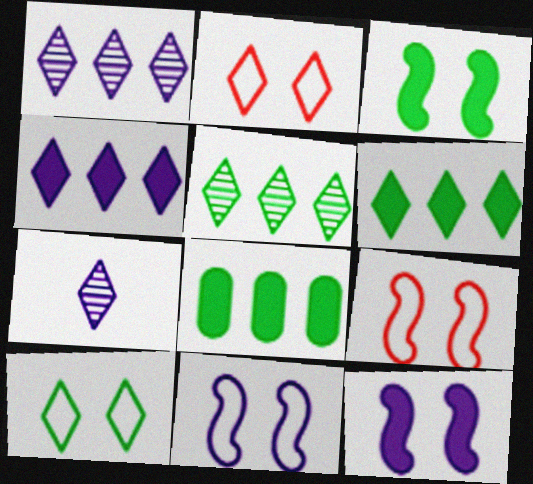[[2, 6, 7], 
[7, 8, 9]]